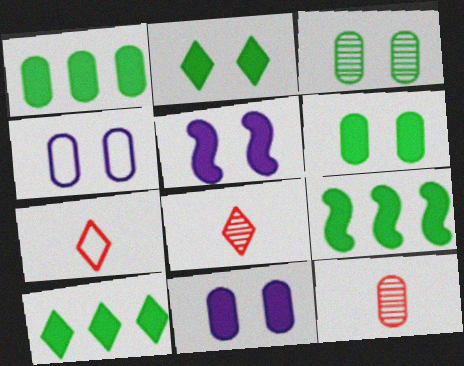[[1, 4, 12], 
[1, 9, 10], 
[4, 8, 9]]